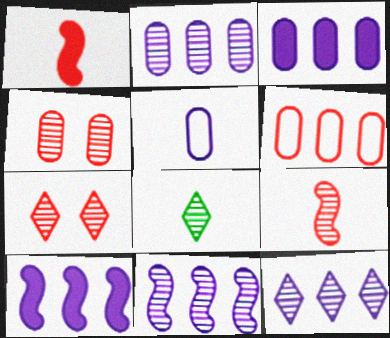[[1, 5, 8], 
[1, 6, 7], 
[2, 11, 12], 
[4, 8, 11], 
[7, 8, 12]]